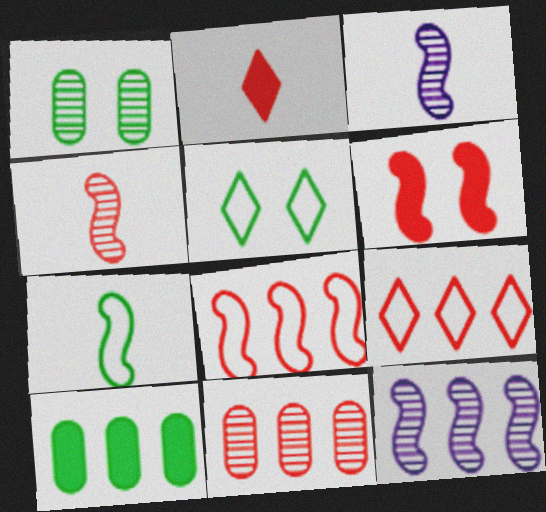[[4, 6, 8], 
[6, 7, 12], 
[9, 10, 12]]